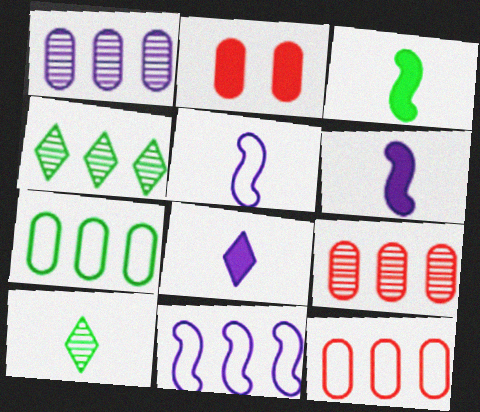[[2, 4, 5], 
[2, 10, 11]]